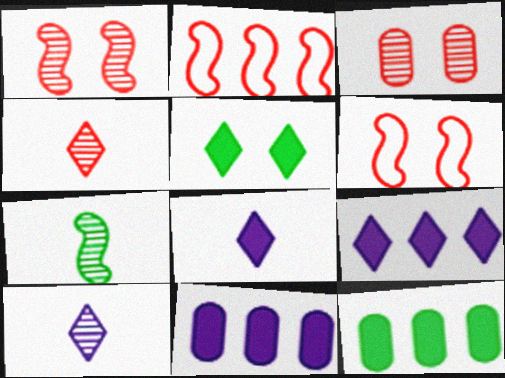[[6, 10, 12]]